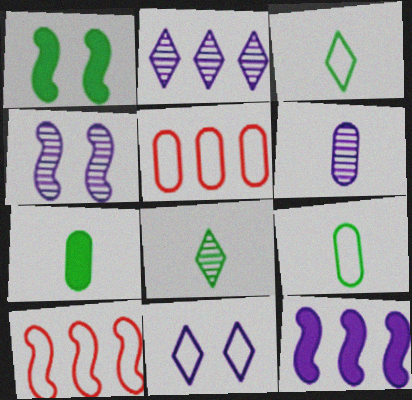[[2, 4, 6], 
[6, 11, 12], 
[9, 10, 11]]